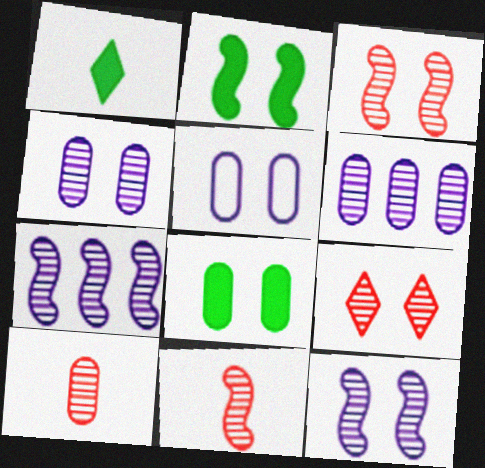[[2, 5, 9]]